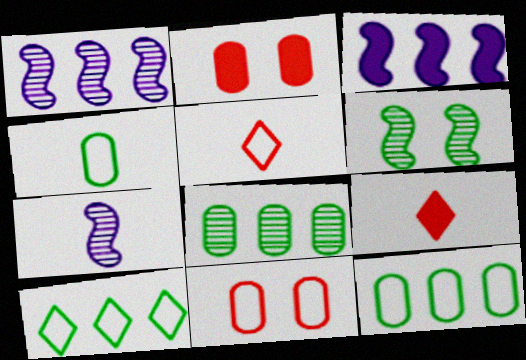[[2, 7, 10], 
[4, 7, 9]]